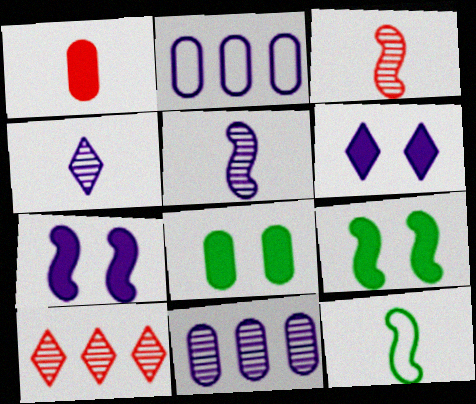[[1, 4, 12], 
[2, 4, 7], 
[2, 5, 6]]